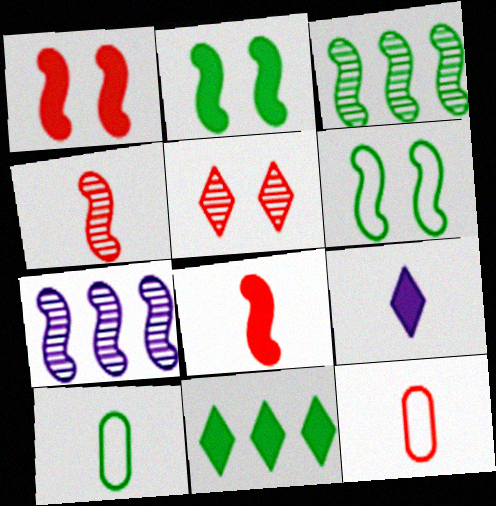[[4, 9, 10], 
[6, 7, 8]]